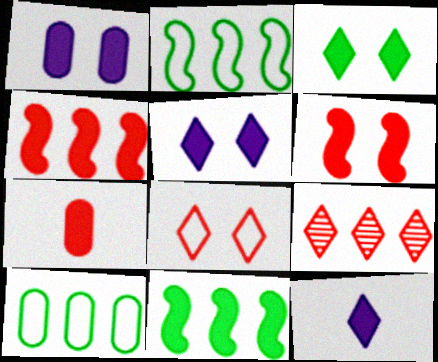[[1, 3, 6], 
[5, 7, 11]]